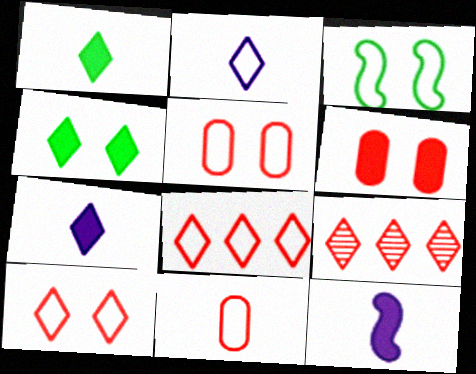[[2, 4, 9]]